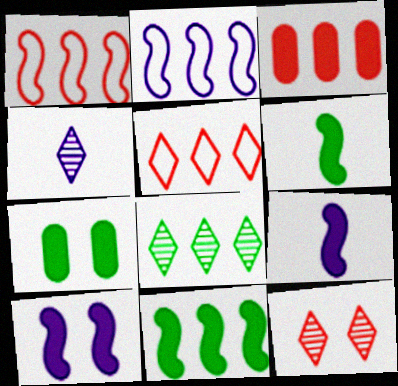[[1, 4, 7], 
[2, 3, 8], 
[4, 8, 12]]